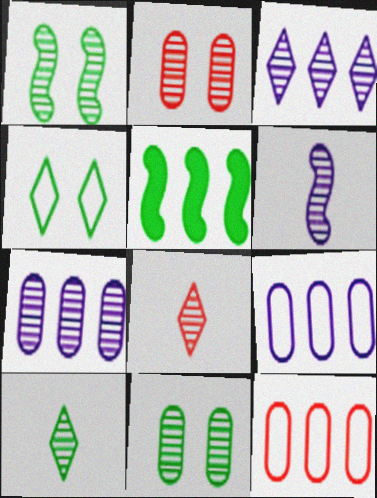[[1, 7, 8], 
[3, 5, 12]]